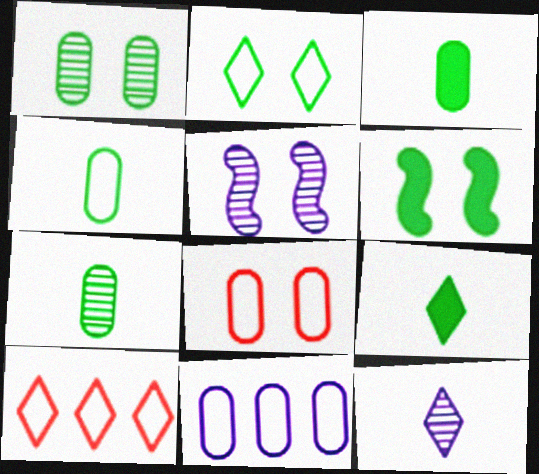[[1, 2, 6], 
[3, 4, 7], 
[3, 5, 10], 
[4, 8, 11]]